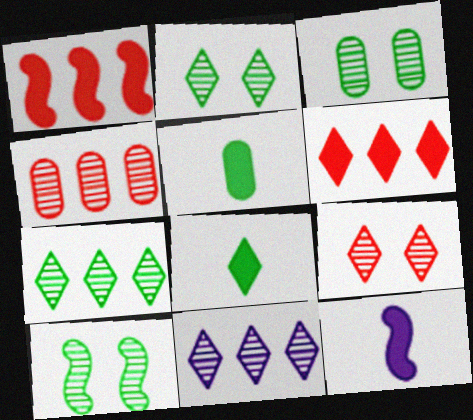[[2, 3, 10]]